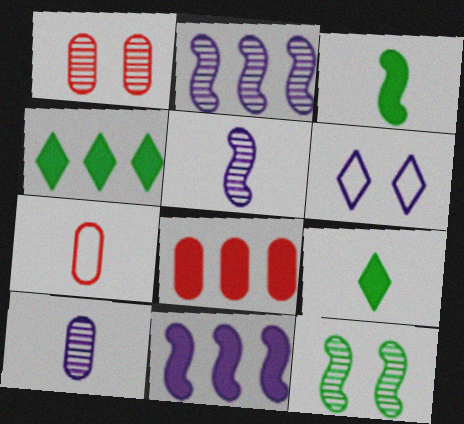[[1, 7, 8], 
[4, 8, 11], 
[5, 7, 9], 
[6, 10, 11]]